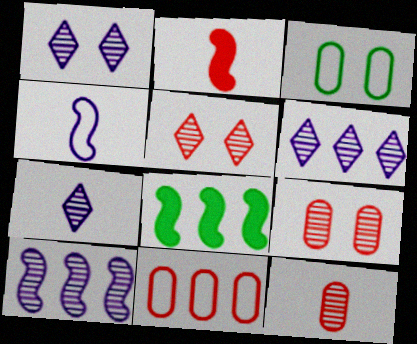[[1, 6, 7], 
[2, 3, 6], 
[2, 5, 11], 
[6, 8, 11]]